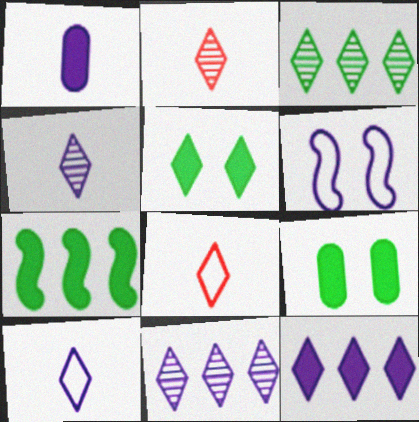[[1, 6, 11], 
[5, 8, 11]]